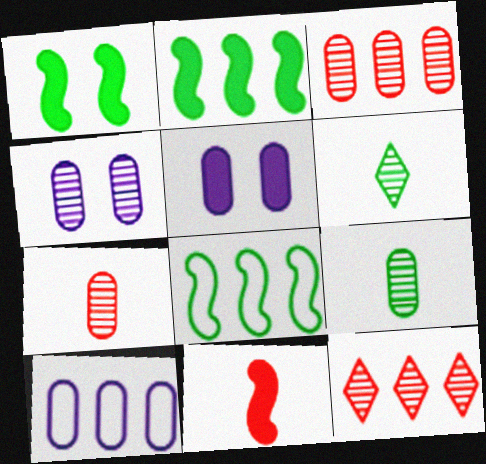[[2, 10, 12], 
[3, 4, 9]]